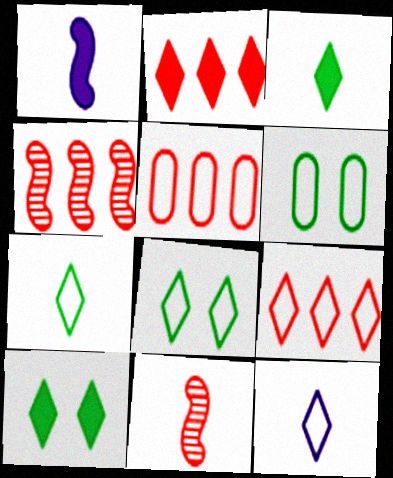[[2, 4, 5], 
[8, 9, 12]]